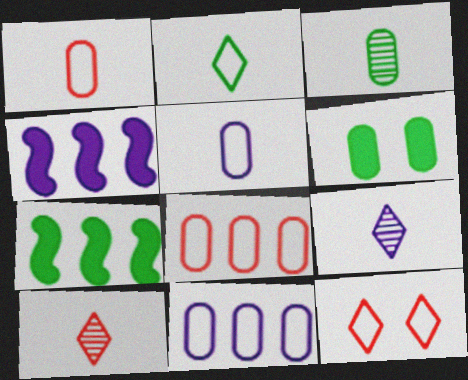[[3, 4, 12]]